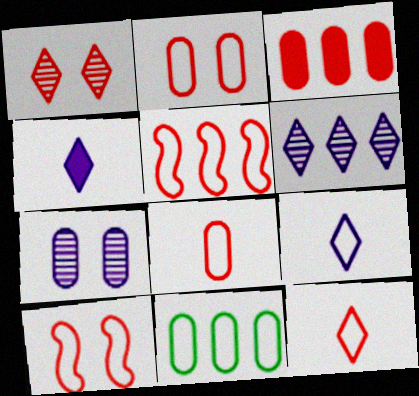[[2, 5, 12], 
[9, 10, 11]]